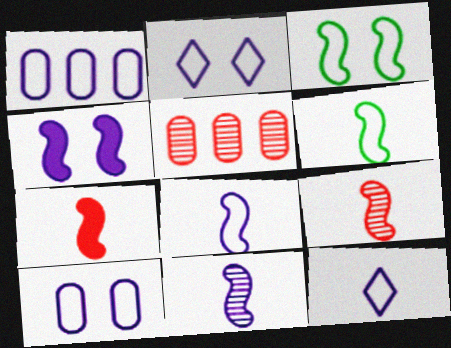[[1, 2, 8], 
[6, 7, 11]]